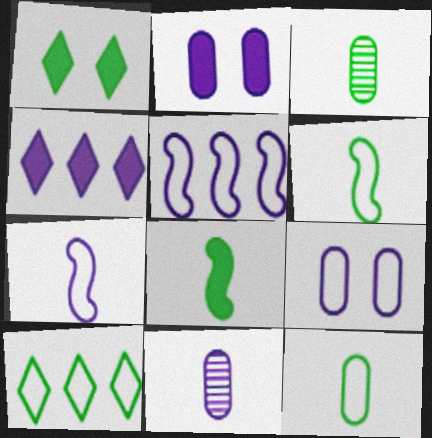[]